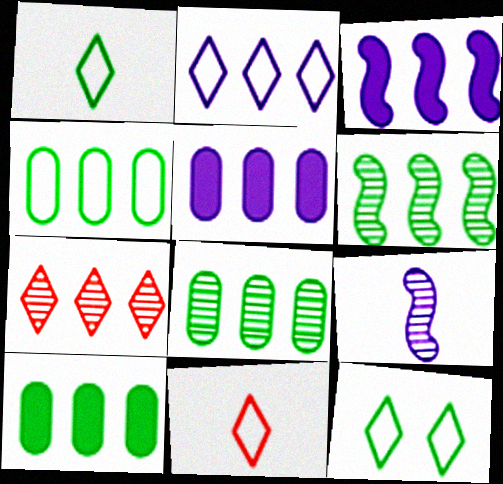[[2, 11, 12], 
[3, 4, 7], 
[4, 8, 10]]